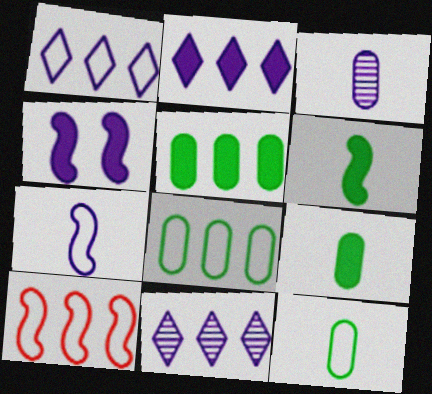[[1, 2, 11], 
[1, 3, 4], 
[1, 8, 10], 
[5, 10, 11]]